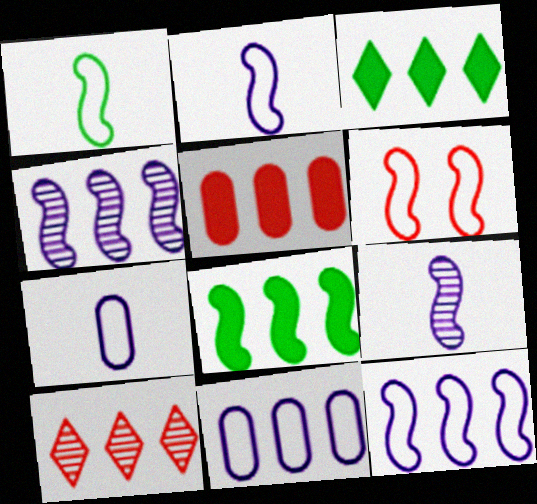[[1, 6, 12], 
[6, 8, 9], 
[8, 10, 11]]